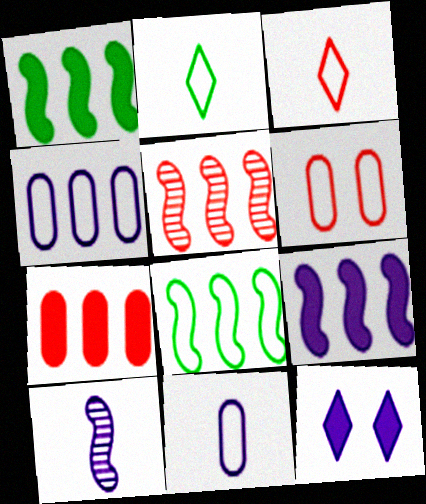[[4, 10, 12], 
[5, 8, 9]]